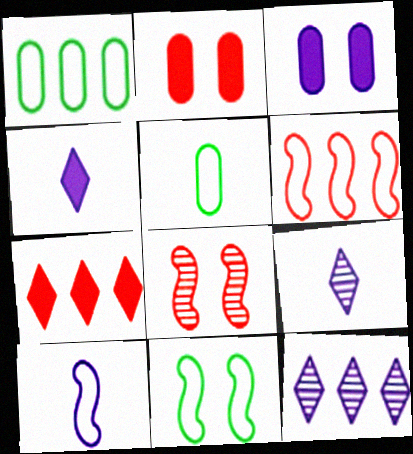[[1, 4, 8], 
[3, 10, 12], 
[6, 10, 11]]